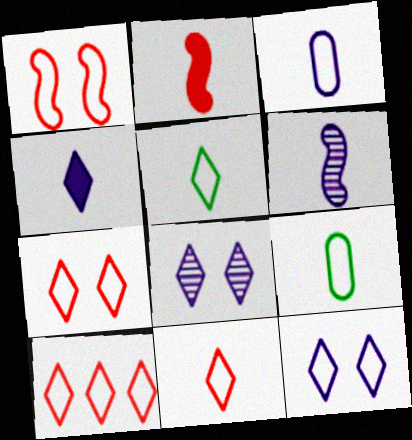[[3, 4, 6], 
[5, 10, 12], 
[7, 10, 11]]